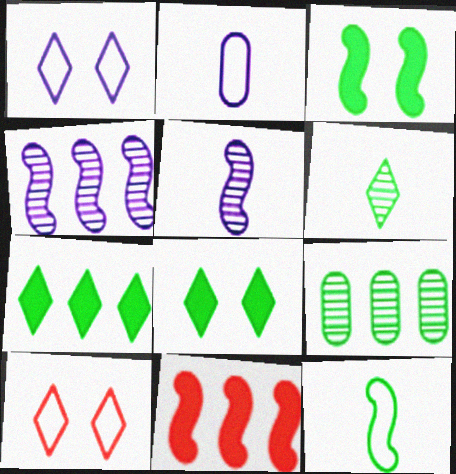[[8, 9, 12]]